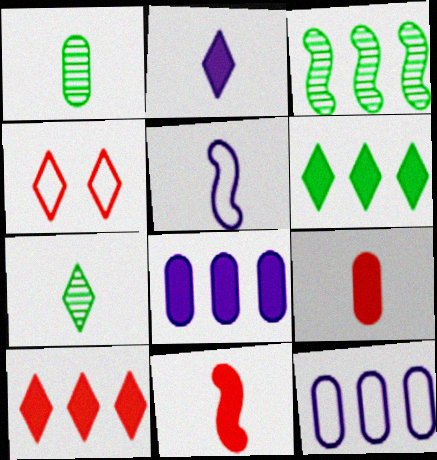[[3, 10, 12], 
[5, 7, 9]]